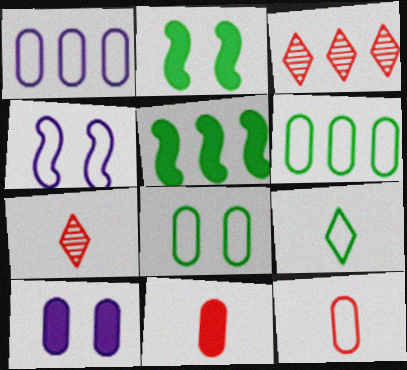[[1, 2, 7], 
[1, 3, 5], 
[1, 8, 12]]